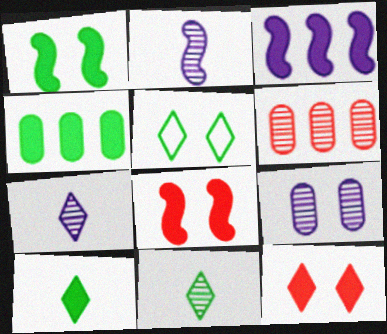[[1, 4, 10], 
[5, 8, 9]]